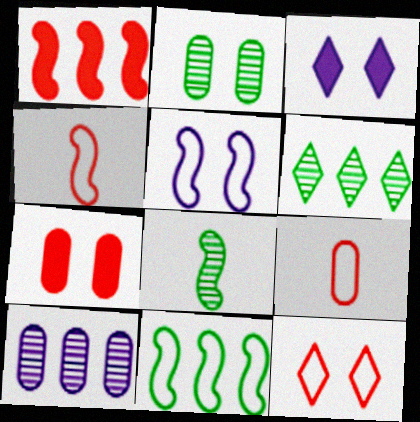[[1, 5, 8], 
[2, 6, 8], 
[4, 5, 11]]